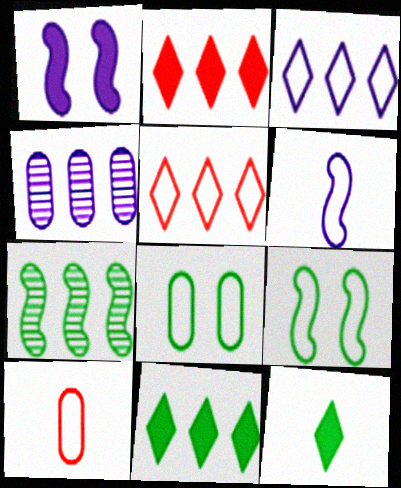[[3, 9, 10], 
[5, 6, 8], 
[7, 8, 12]]